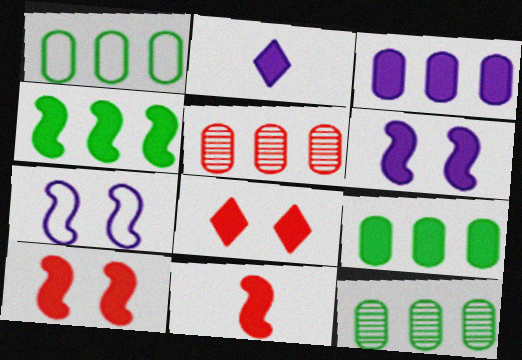[[1, 3, 5], 
[1, 9, 12], 
[2, 3, 6], 
[2, 9, 10], 
[4, 6, 11]]